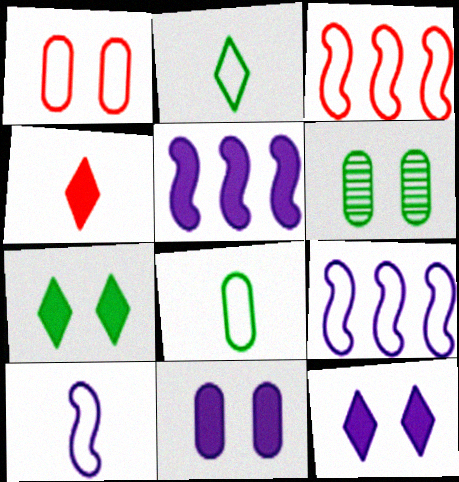[[1, 2, 9], 
[1, 6, 11], 
[4, 6, 9]]